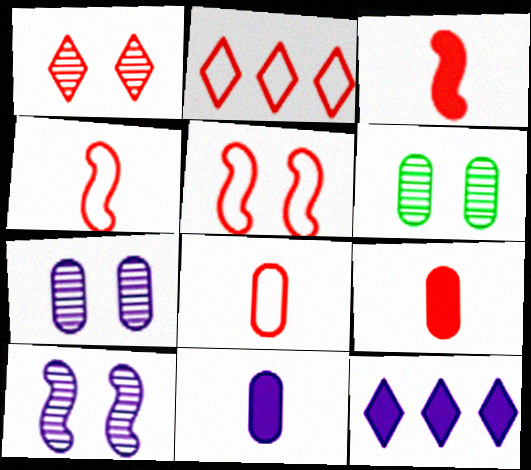[[1, 6, 10], 
[2, 5, 8], 
[4, 6, 12]]